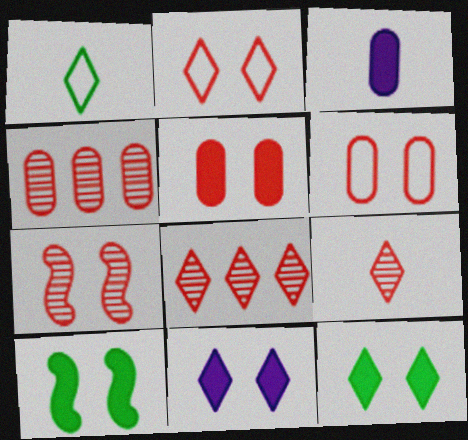[[1, 8, 11], 
[2, 5, 7], 
[4, 7, 9], 
[5, 10, 11]]